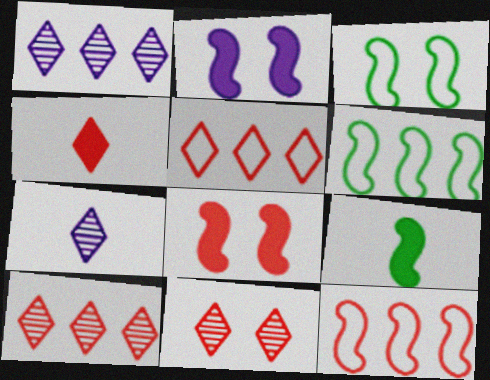[[4, 5, 11]]